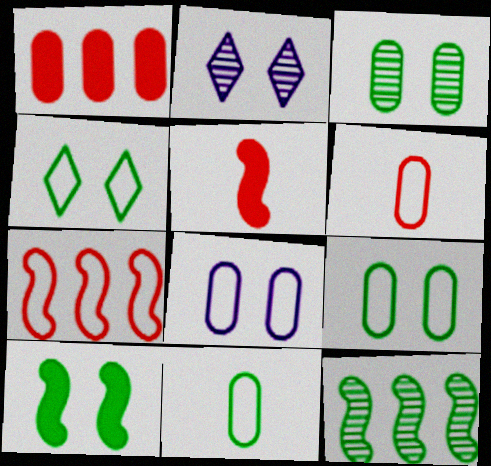[[3, 4, 10]]